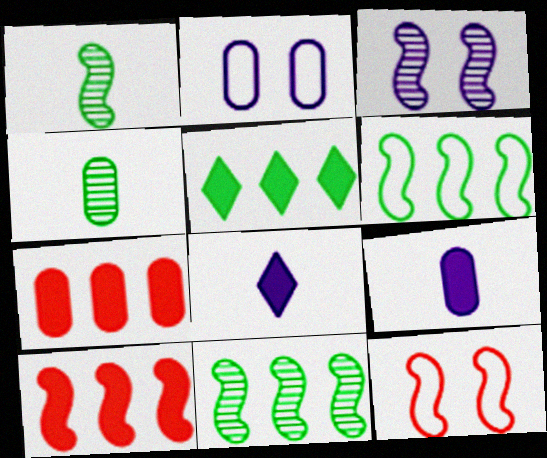[[2, 4, 7]]